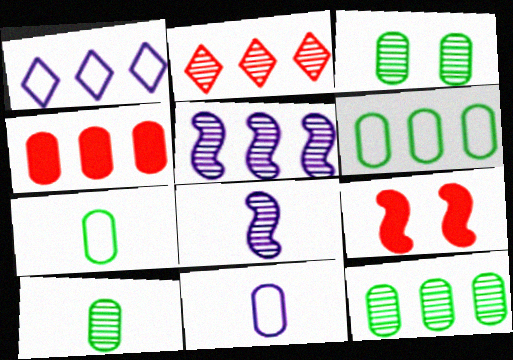[[1, 9, 10], 
[2, 3, 8], 
[2, 5, 12], 
[3, 4, 11], 
[3, 10, 12]]